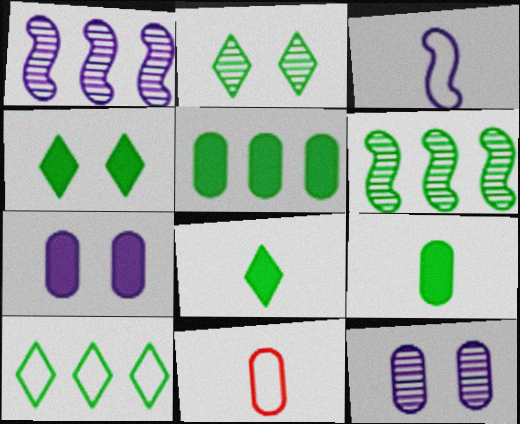[[1, 4, 11], 
[2, 8, 10], 
[5, 6, 10], 
[5, 11, 12]]